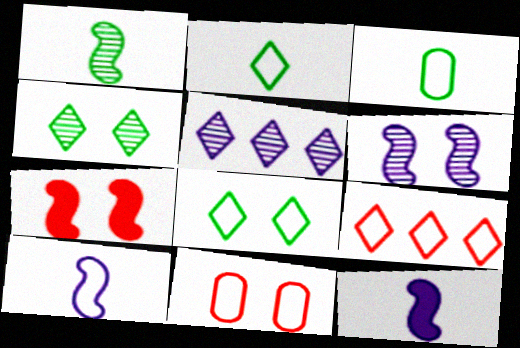[[3, 5, 7]]